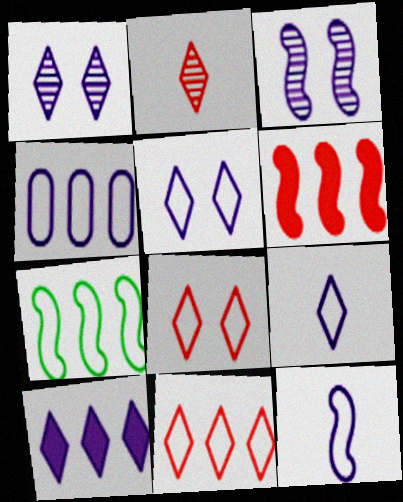[[1, 9, 10], 
[4, 5, 12], 
[4, 7, 11]]